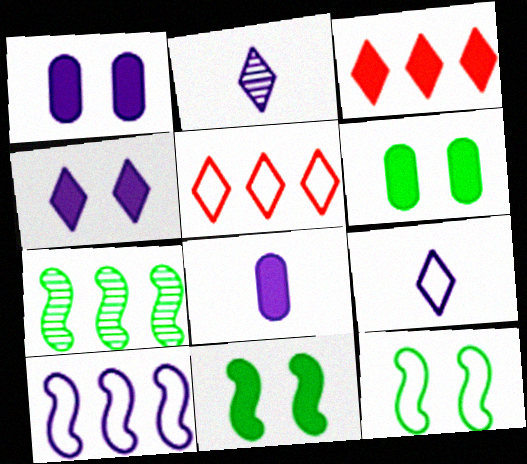[[1, 2, 10], 
[3, 8, 11]]